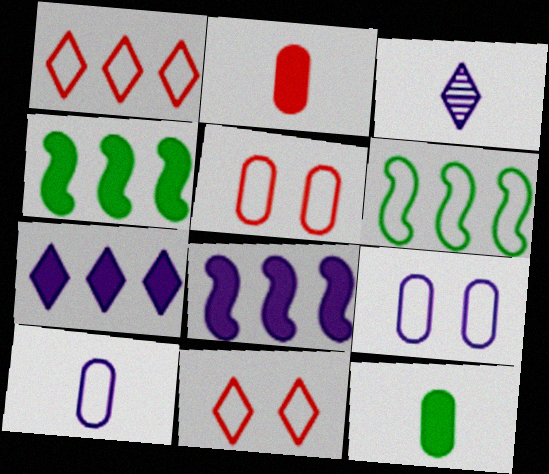[[3, 4, 5], 
[3, 8, 9], 
[6, 10, 11]]